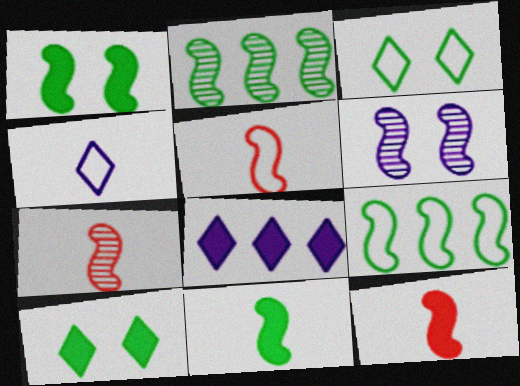[[2, 6, 7], 
[5, 7, 12], 
[6, 9, 12]]